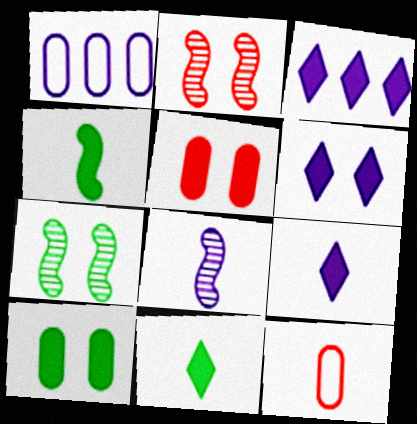[[1, 2, 11], 
[1, 6, 8], 
[3, 4, 5], 
[3, 6, 9], 
[3, 7, 12], 
[8, 11, 12]]